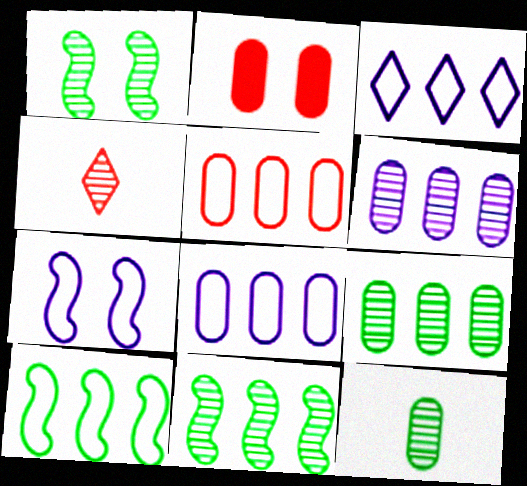[[1, 4, 6], 
[2, 8, 12], 
[3, 5, 10]]